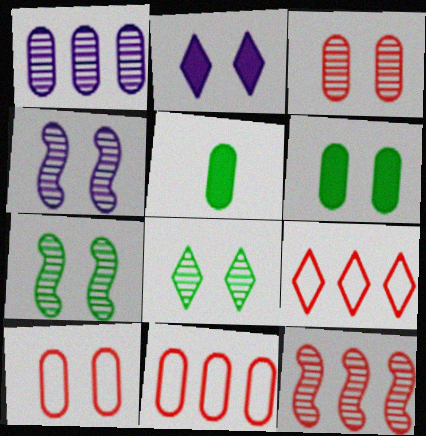[[1, 5, 10], 
[2, 7, 10], 
[3, 4, 8], 
[4, 5, 9]]